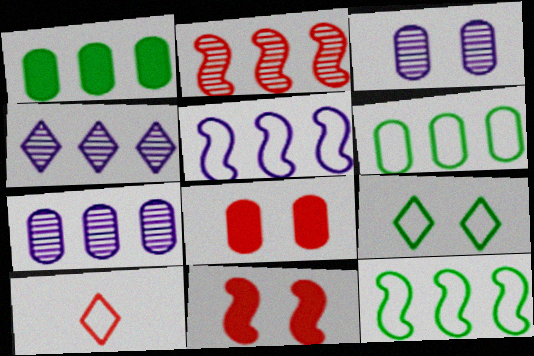[[2, 8, 10], 
[3, 9, 11]]